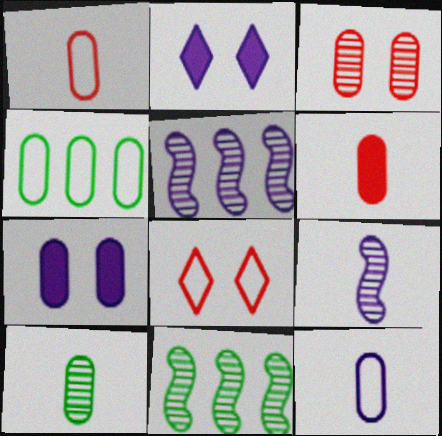[[1, 2, 11], 
[2, 5, 12], 
[6, 10, 12]]